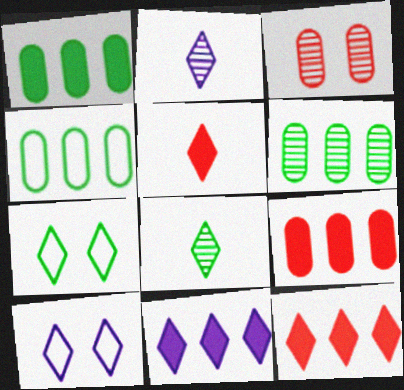[[1, 4, 6], 
[2, 7, 12], 
[2, 10, 11], 
[8, 10, 12]]